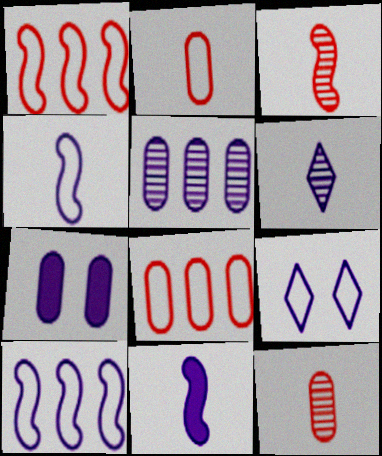[[5, 9, 11], 
[6, 7, 10]]